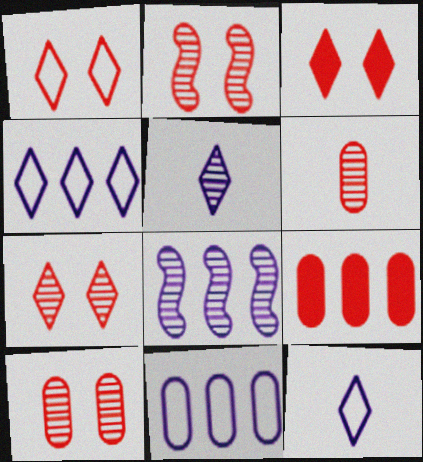[[1, 3, 7], 
[2, 7, 10]]